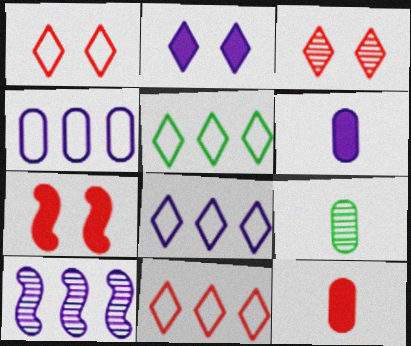[[3, 9, 10], 
[5, 8, 11], 
[7, 8, 9]]